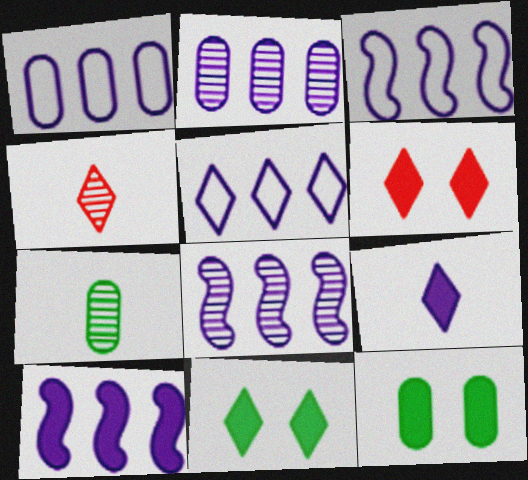[[1, 3, 5], 
[2, 5, 10], 
[3, 4, 12], 
[3, 6, 7], 
[3, 8, 10], 
[4, 5, 11]]